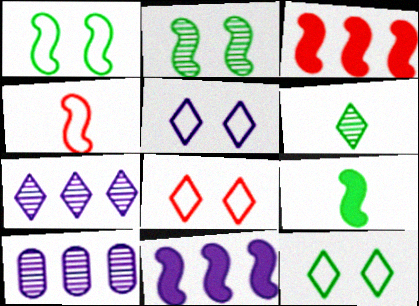[[2, 4, 11], 
[5, 8, 12], 
[8, 9, 10]]